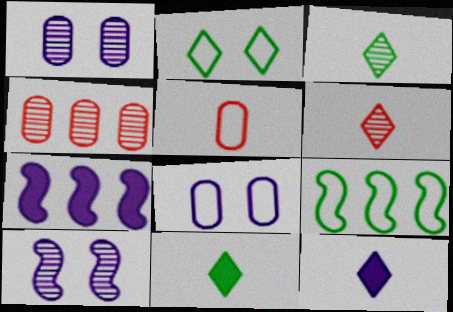[[3, 4, 10]]